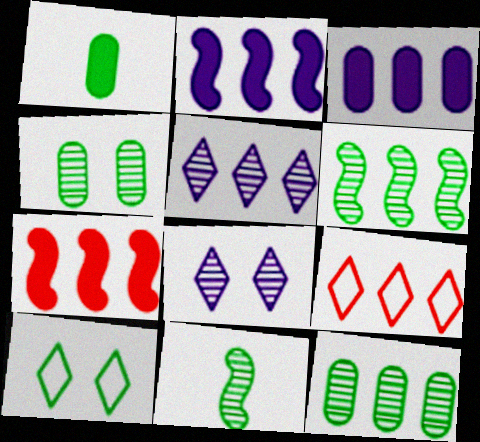[[1, 6, 10], 
[2, 9, 12], 
[3, 6, 9]]